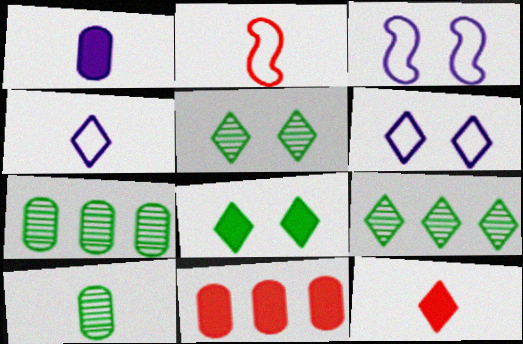[[3, 7, 12], 
[6, 9, 12]]